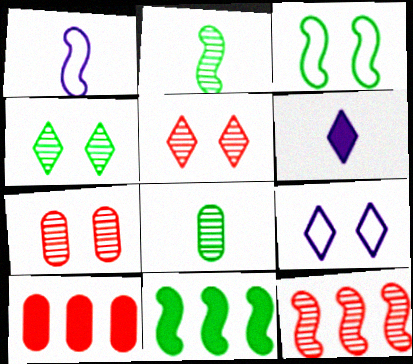[[1, 4, 10], 
[2, 3, 11], 
[2, 9, 10]]